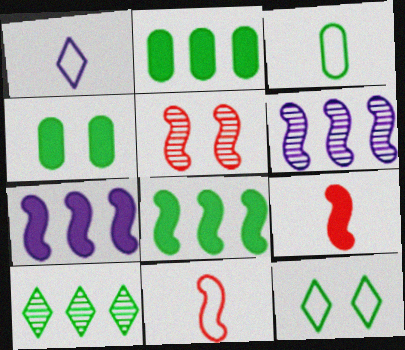[[1, 2, 5], 
[1, 3, 11]]